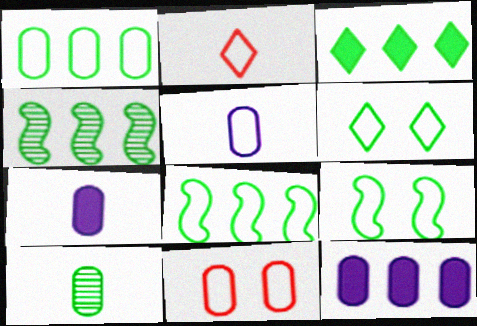[[1, 3, 4], 
[1, 5, 11], 
[3, 9, 10], 
[10, 11, 12]]